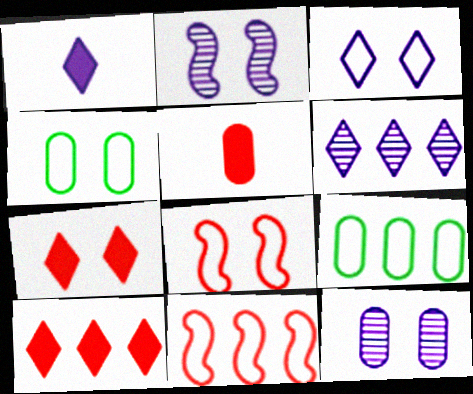[[1, 3, 6], 
[2, 4, 7], 
[3, 4, 8], 
[5, 9, 12]]